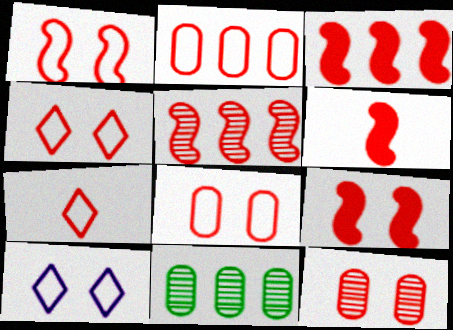[[1, 2, 7], 
[1, 4, 8], 
[1, 5, 6], 
[3, 6, 9], 
[3, 7, 12], 
[4, 9, 12], 
[6, 10, 11]]